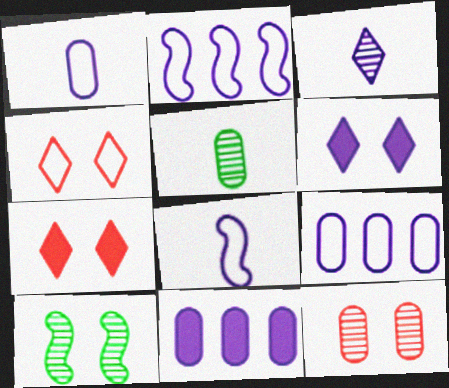[[2, 5, 7]]